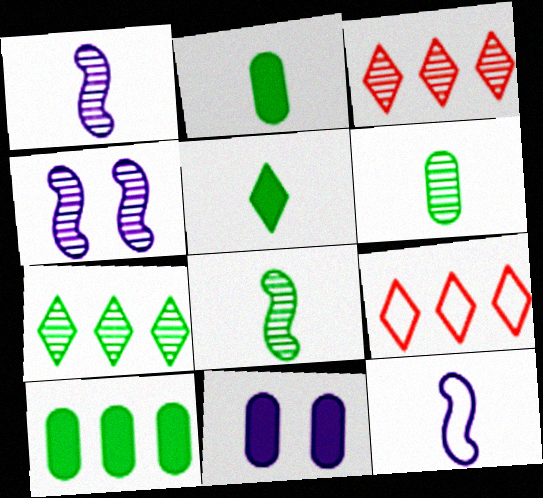[[2, 4, 9], 
[3, 4, 6], 
[8, 9, 11]]